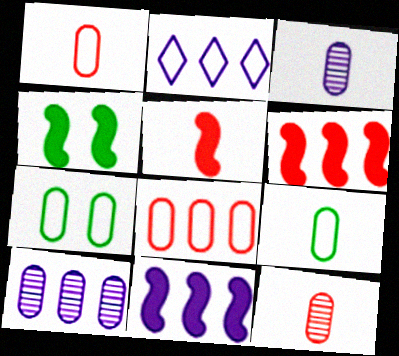[[2, 4, 12], 
[2, 10, 11], 
[4, 5, 11]]